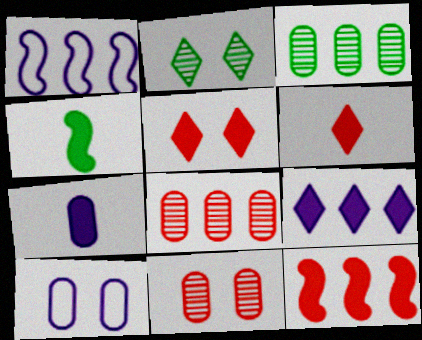[[4, 6, 7]]